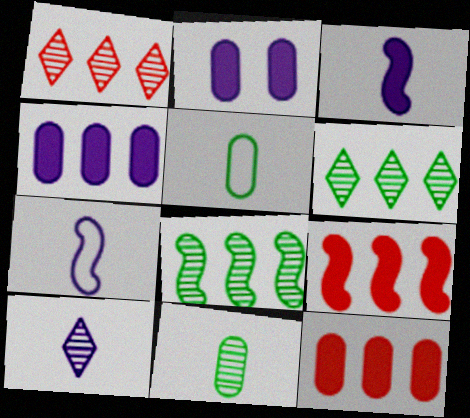[]